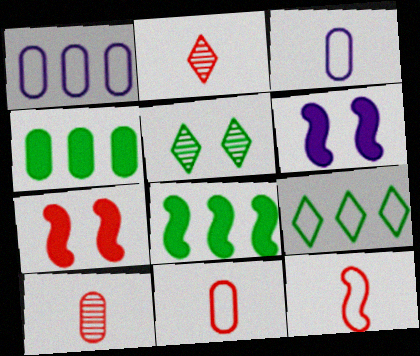[[6, 9, 10]]